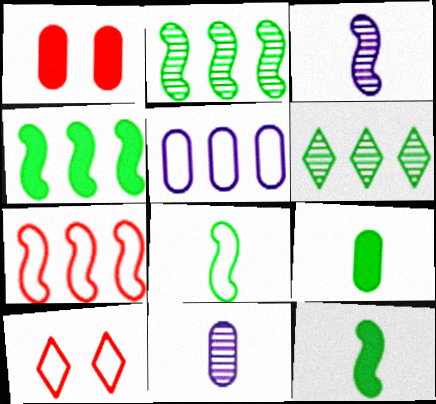[[4, 10, 11], 
[5, 8, 10]]